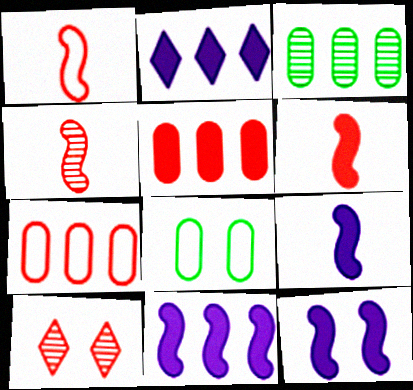[[1, 4, 6], 
[1, 5, 10], 
[2, 4, 8], 
[6, 7, 10], 
[8, 10, 12], 
[9, 11, 12]]